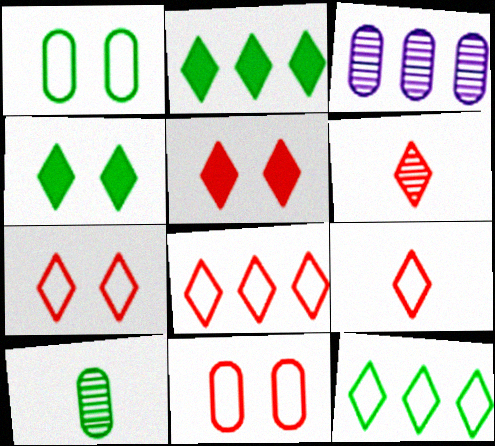[[5, 6, 8], 
[7, 8, 9]]